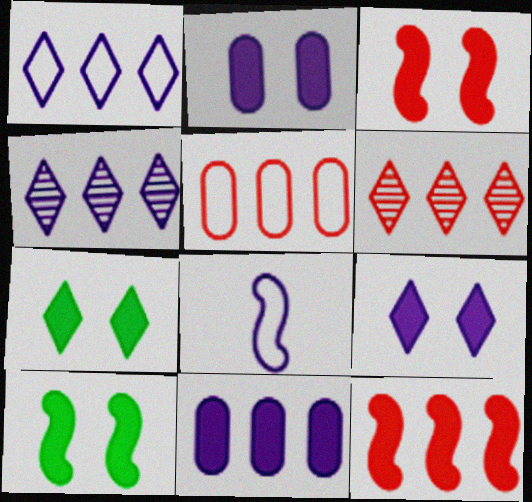[[2, 3, 7], 
[2, 4, 8], 
[5, 6, 12]]